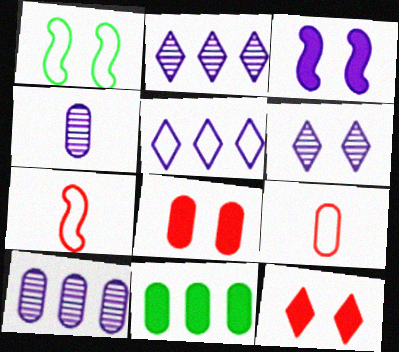[[1, 5, 9], 
[1, 6, 8], 
[3, 4, 5], 
[6, 7, 11]]